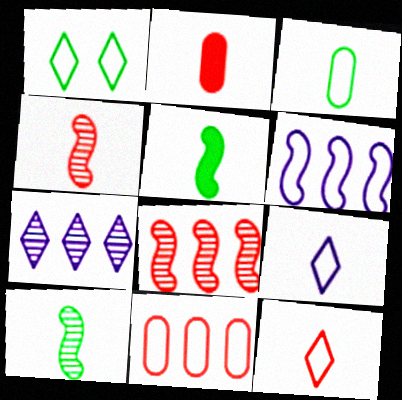[[2, 4, 12], 
[2, 9, 10]]